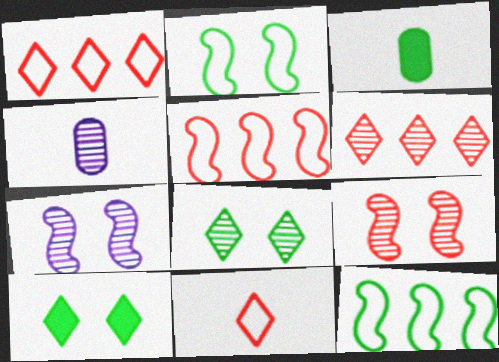[[1, 3, 7], 
[3, 8, 12], 
[4, 5, 10]]